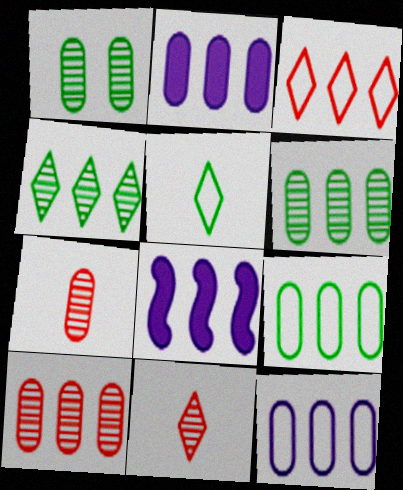[[2, 9, 10], 
[3, 6, 8]]